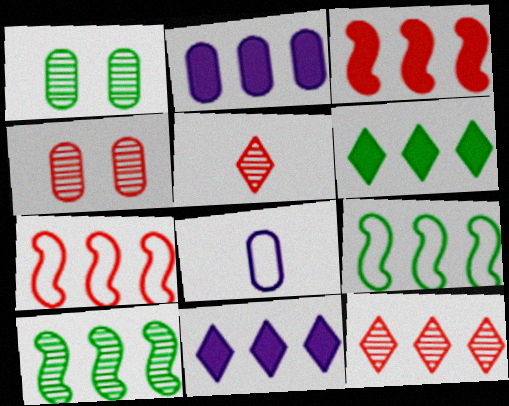[[2, 3, 6], 
[2, 9, 12]]